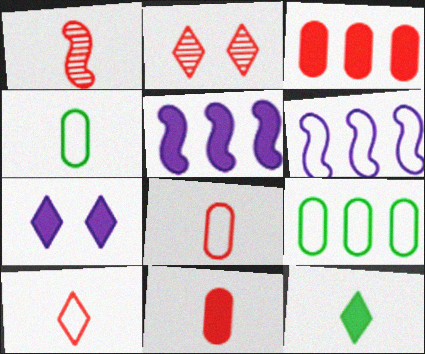[[1, 7, 9], 
[1, 10, 11], 
[2, 4, 5]]